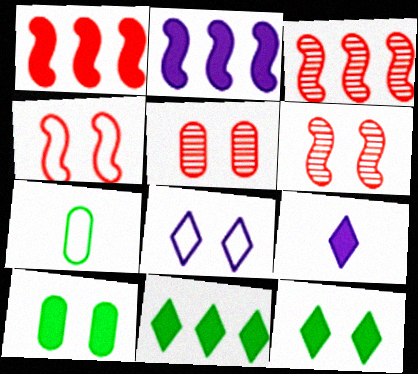[[1, 9, 10], 
[6, 8, 10]]